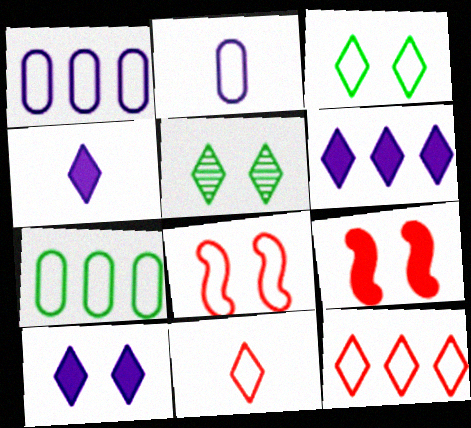[[4, 5, 12], 
[4, 6, 10], 
[5, 6, 11]]